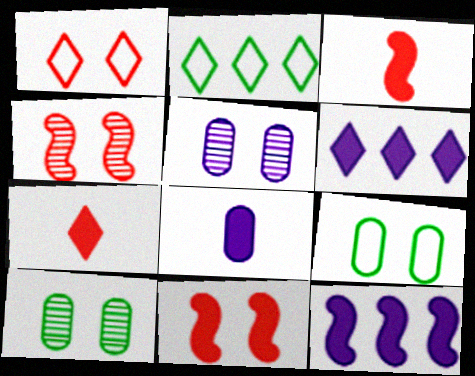[[2, 3, 5], 
[2, 4, 8]]